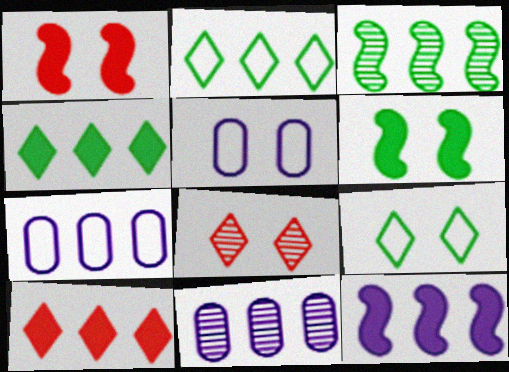[[3, 7, 10], 
[5, 6, 8]]